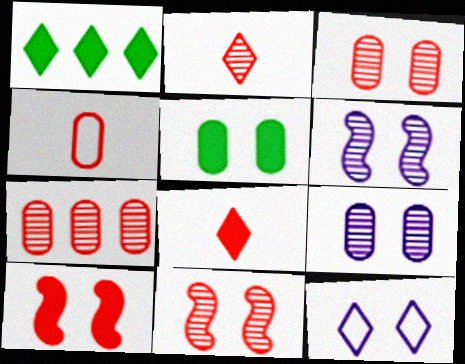[[1, 2, 12], 
[1, 4, 6], 
[2, 7, 11], 
[5, 11, 12]]